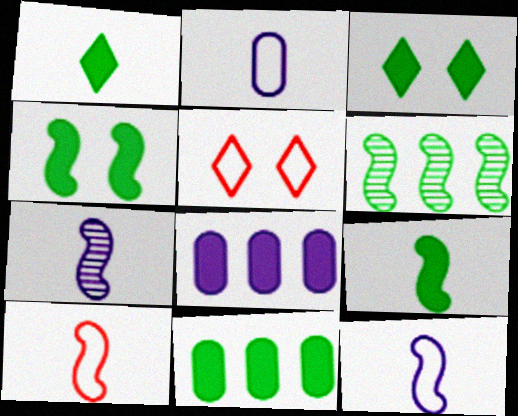[[1, 4, 11], 
[3, 9, 11], 
[5, 7, 11], 
[7, 9, 10]]